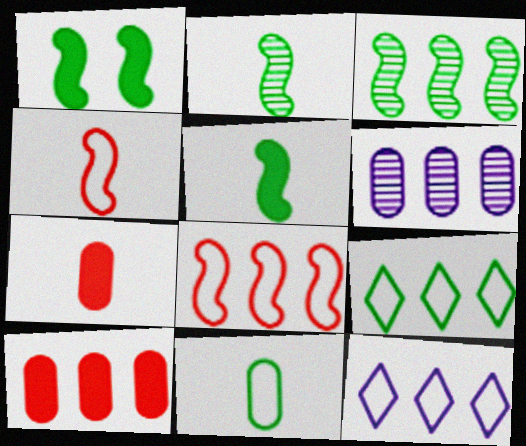[[3, 10, 12]]